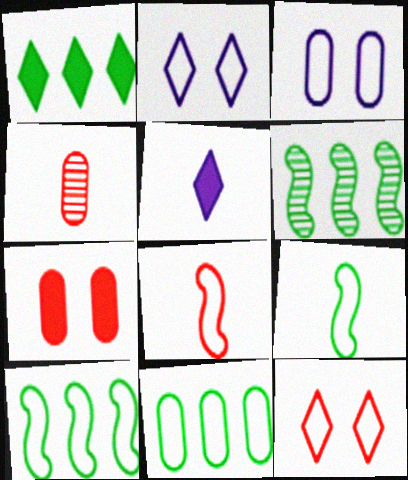[[1, 6, 11], 
[2, 8, 11], 
[4, 5, 9]]